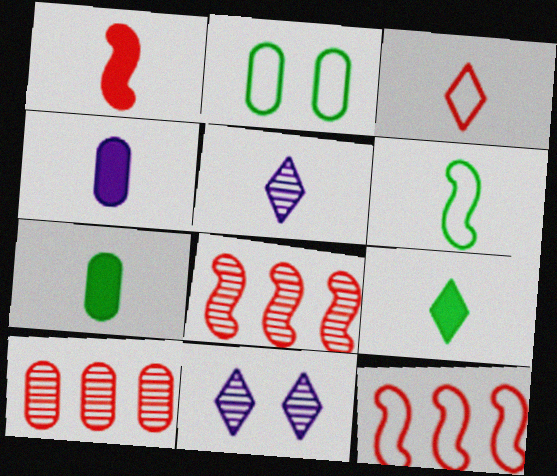[[1, 4, 9], 
[2, 4, 10], 
[3, 5, 9], 
[7, 11, 12]]